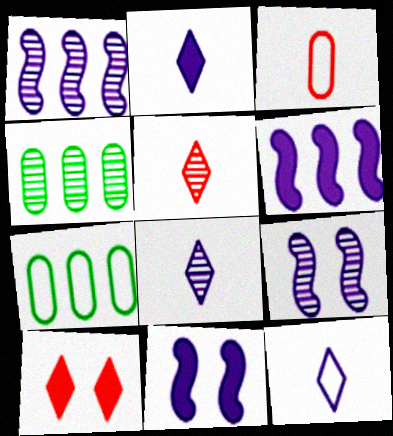[[2, 8, 12], 
[4, 5, 9], 
[5, 7, 11]]